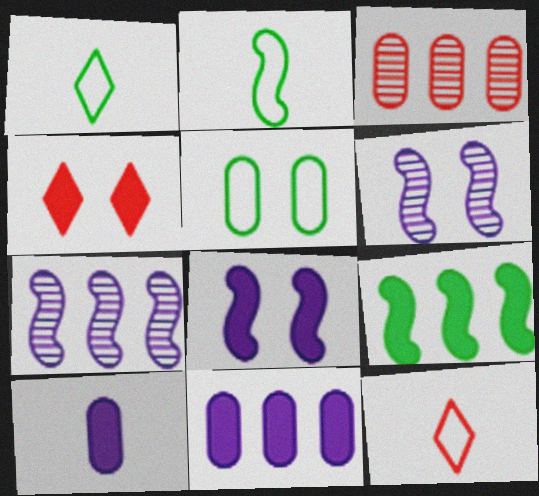[[1, 3, 8], 
[3, 5, 10], 
[4, 5, 6], 
[4, 9, 10]]